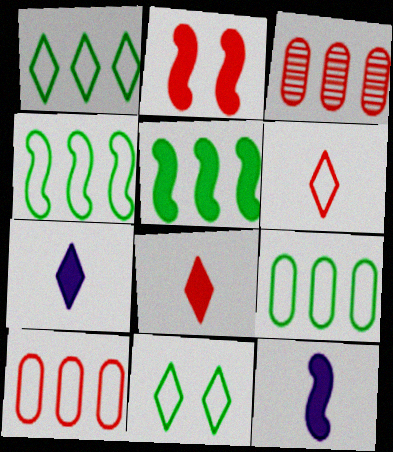[[1, 4, 9], 
[2, 3, 6], 
[2, 5, 12], 
[3, 11, 12]]